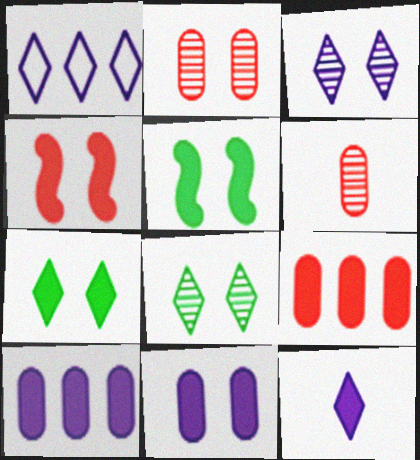[[1, 3, 12], 
[1, 5, 6], 
[4, 7, 11], 
[5, 9, 12]]